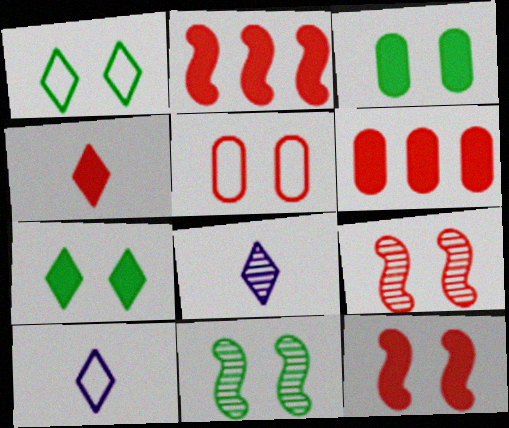[[1, 3, 11], 
[4, 6, 12], 
[6, 10, 11]]